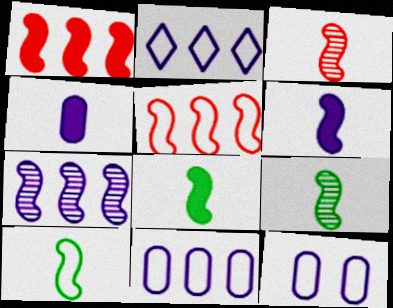[[3, 6, 10], 
[8, 9, 10]]